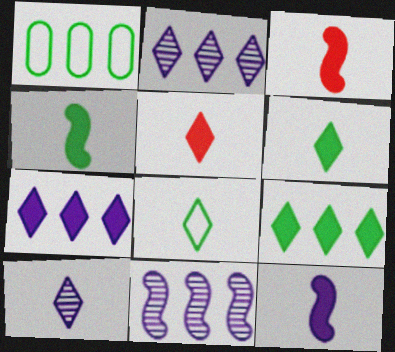[[3, 4, 12], 
[5, 8, 10]]